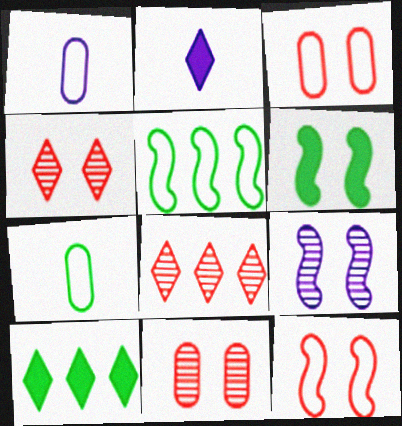[[1, 6, 8], 
[2, 5, 11], 
[6, 9, 12]]